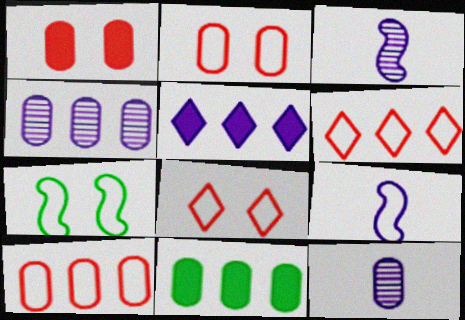[[2, 11, 12], 
[3, 8, 11], 
[4, 10, 11]]